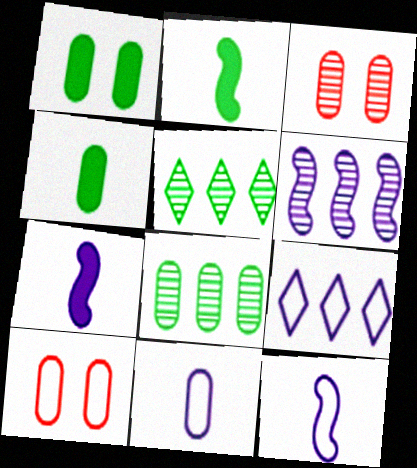[[2, 3, 9], 
[5, 7, 10]]